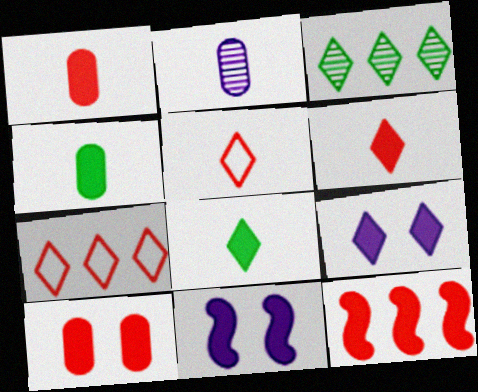[[3, 5, 9], 
[4, 9, 12], 
[6, 10, 12]]